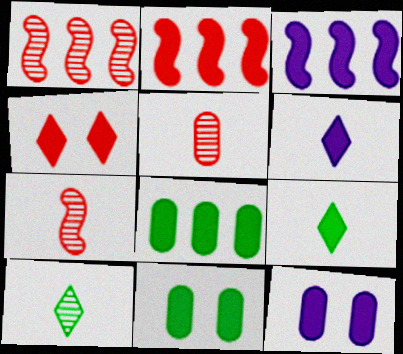[[2, 6, 11], 
[2, 9, 12], 
[3, 6, 12]]